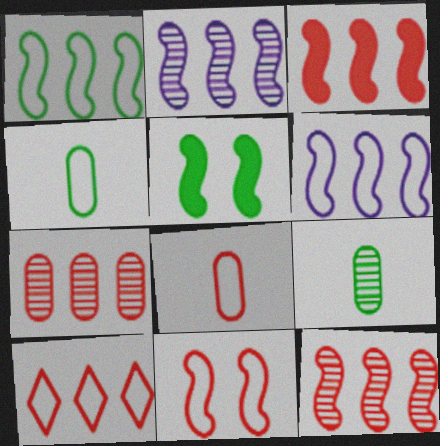[[1, 2, 3], 
[3, 7, 10], 
[8, 10, 11]]